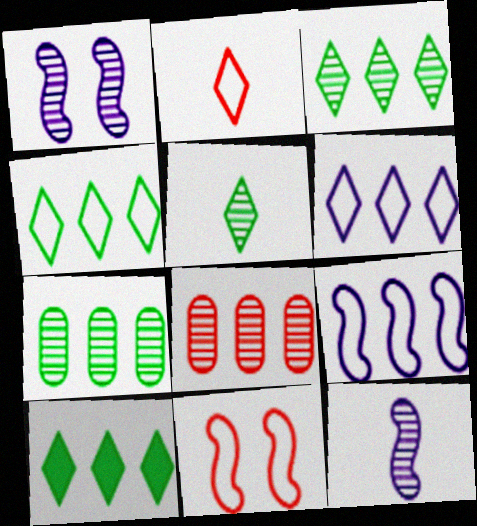[[1, 5, 8], 
[3, 4, 10], 
[8, 9, 10]]